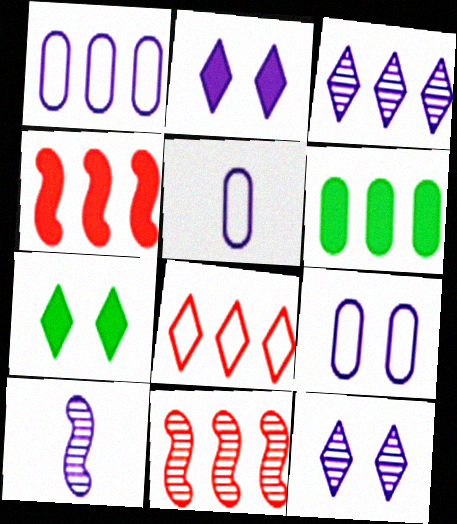[[1, 2, 10], 
[1, 5, 9], 
[5, 7, 11]]